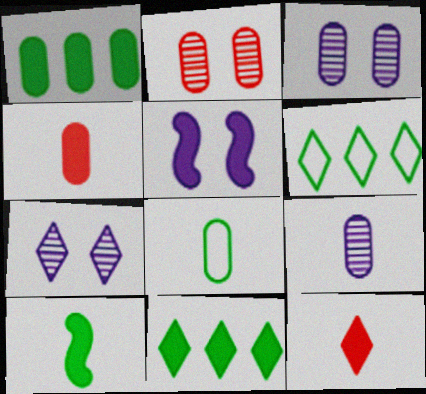[[1, 5, 12], 
[4, 5, 11], 
[4, 8, 9], 
[6, 7, 12]]